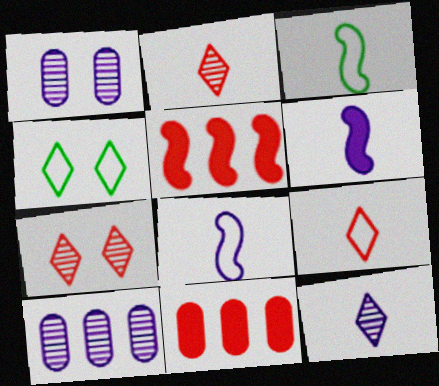[]